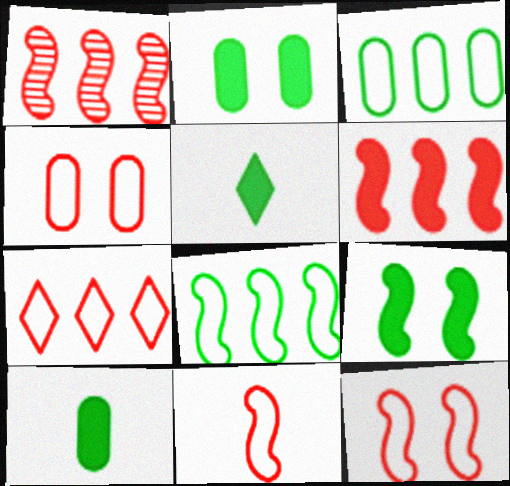[[4, 7, 11]]